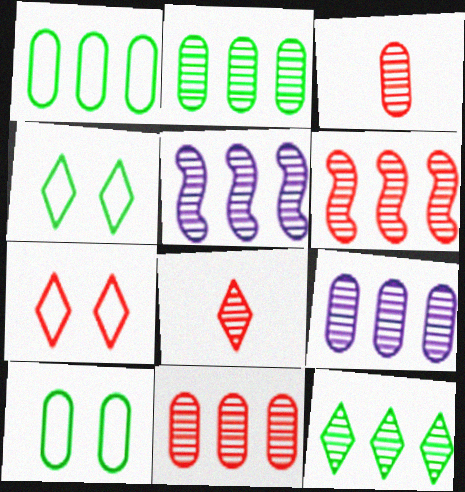[[2, 9, 11], 
[5, 11, 12], 
[6, 9, 12]]